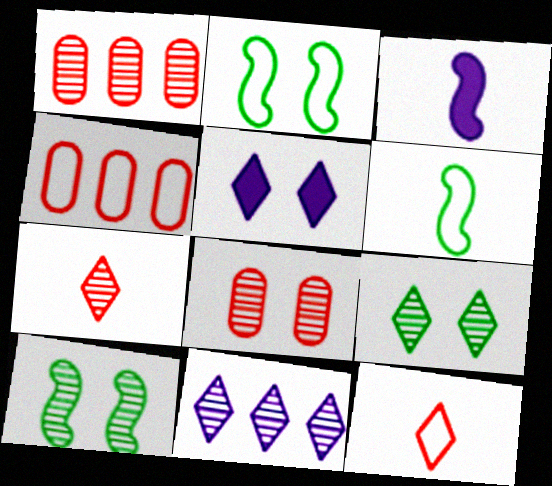[[1, 5, 6], 
[2, 5, 8], 
[3, 4, 9], 
[7, 9, 11]]